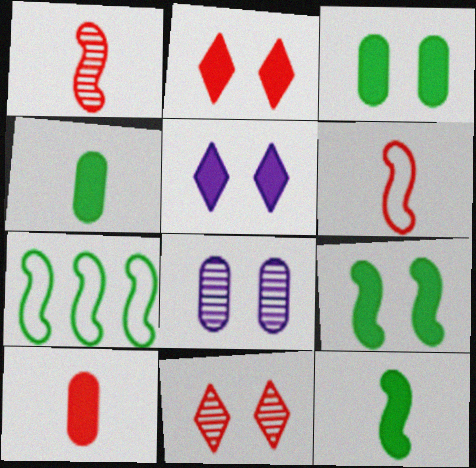[]